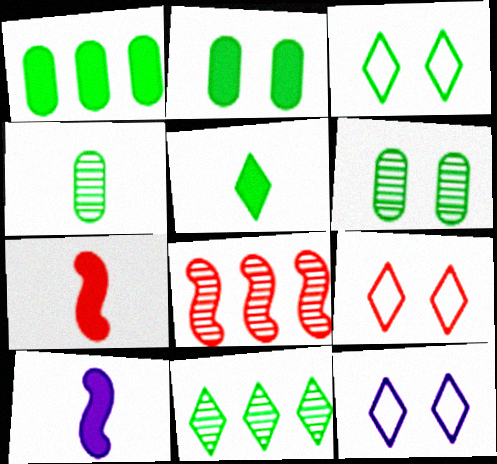[[3, 5, 11], 
[3, 9, 12]]